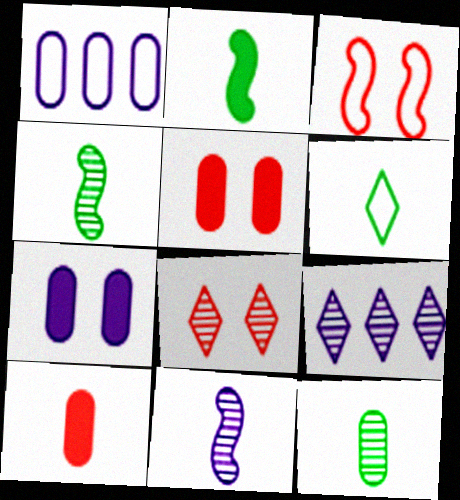[[1, 2, 8], 
[1, 3, 6], 
[1, 5, 12], 
[2, 6, 12], 
[3, 5, 8], 
[6, 10, 11]]